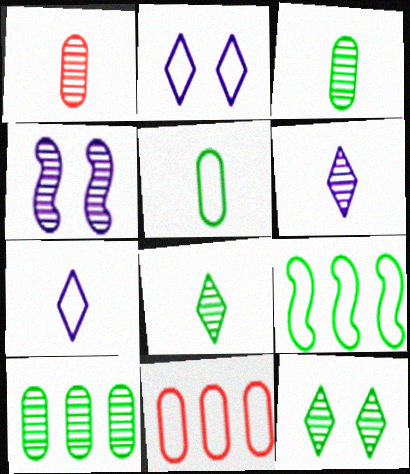[]